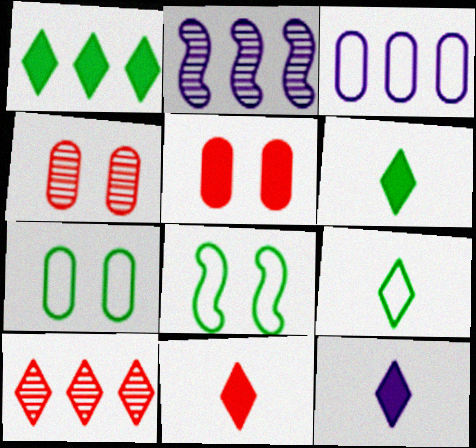[[2, 5, 9], 
[2, 7, 11], 
[6, 11, 12]]